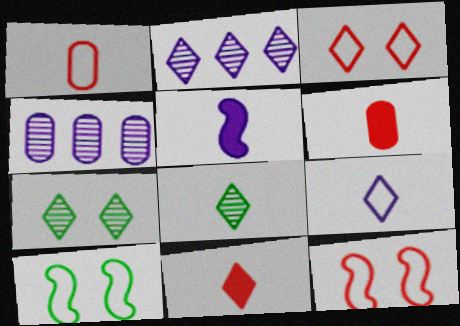[[1, 5, 8], 
[2, 6, 10], 
[4, 10, 11], 
[8, 9, 11]]